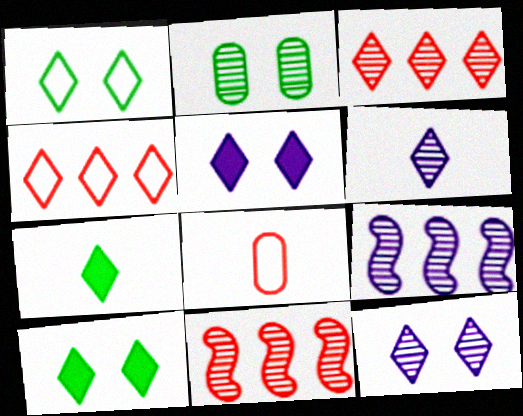[[2, 6, 11], 
[4, 6, 10], 
[4, 7, 12], 
[8, 9, 10]]